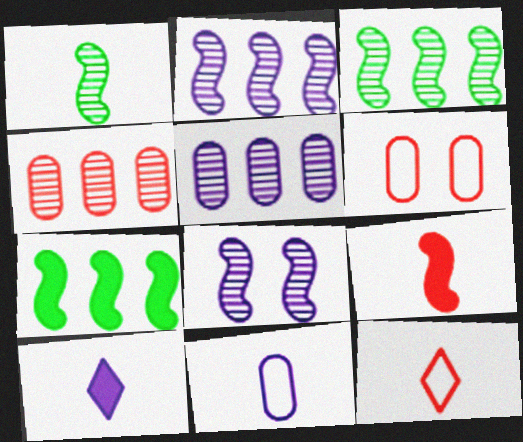[[3, 6, 10]]